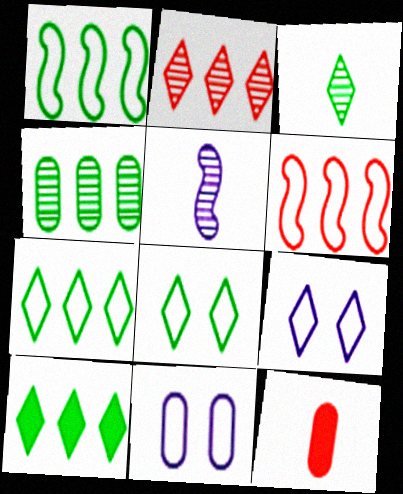[[1, 4, 10], 
[3, 8, 10], 
[4, 11, 12]]